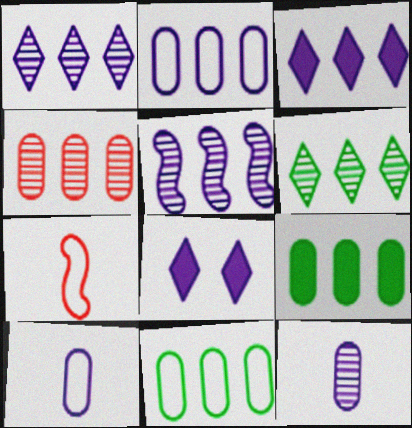[[2, 3, 5], 
[2, 4, 9], 
[4, 5, 6], 
[5, 8, 10]]